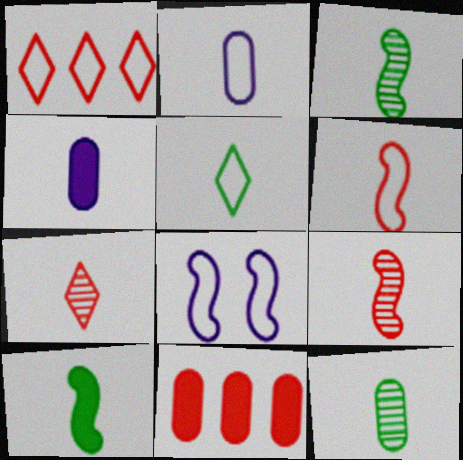[[2, 5, 6], 
[2, 7, 10], 
[4, 5, 9], 
[5, 10, 12]]